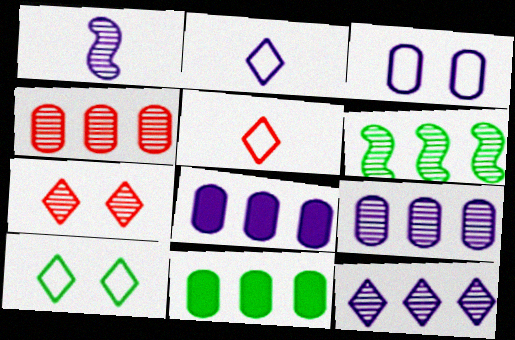[[4, 6, 12]]